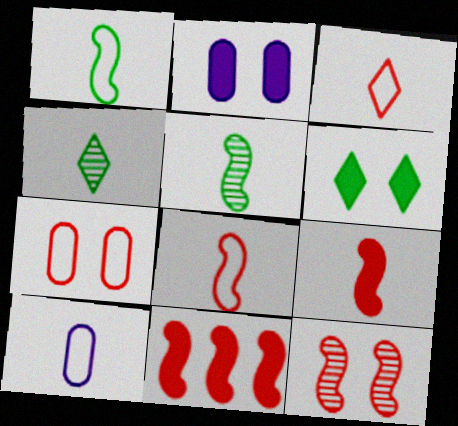[[1, 3, 10], 
[4, 9, 10], 
[8, 11, 12]]